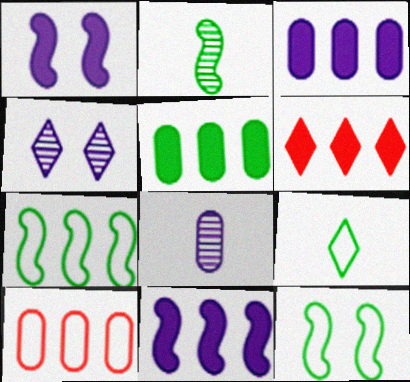[[4, 6, 9], 
[5, 6, 11], 
[6, 8, 12]]